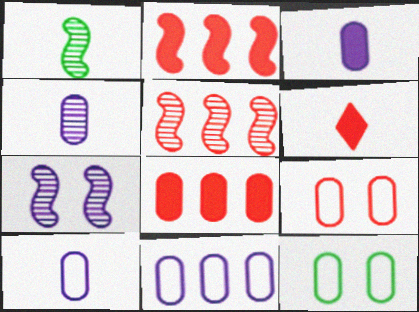[[1, 5, 7], 
[1, 6, 10], 
[3, 4, 10], 
[4, 8, 12], 
[5, 6, 9]]